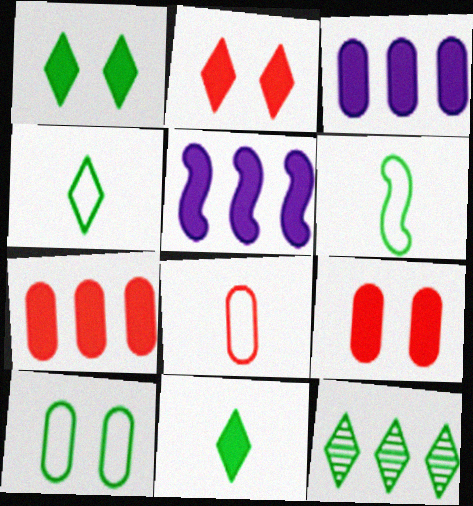[[1, 4, 12], 
[5, 9, 11]]